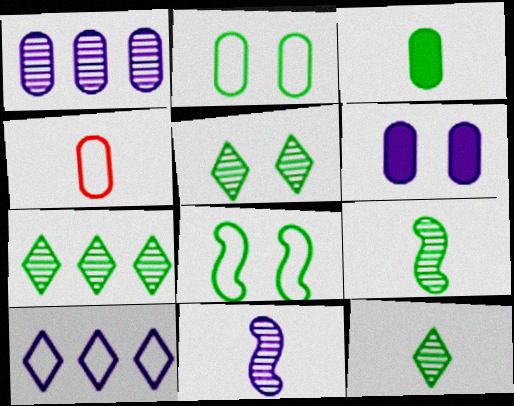[[3, 7, 8], 
[4, 8, 10], 
[5, 7, 12], 
[6, 10, 11]]